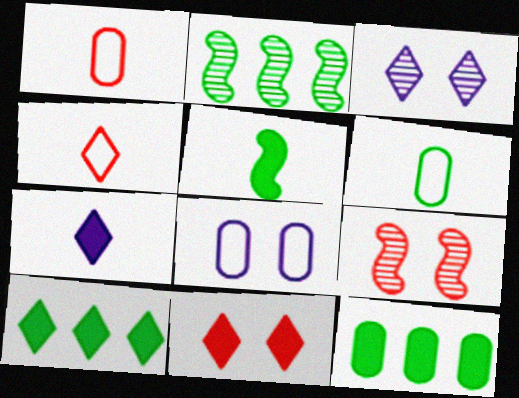[[3, 4, 10], 
[7, 10, 11]]